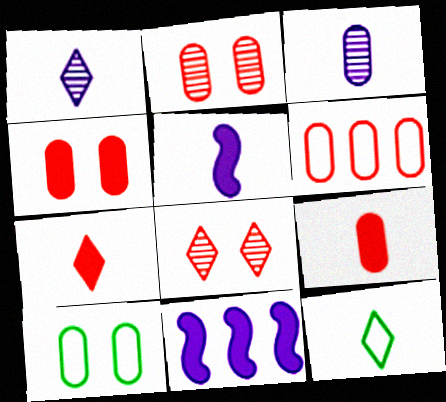[[1, 7, 12], 
[2, 6, 9], 
[2, 11, 12]]